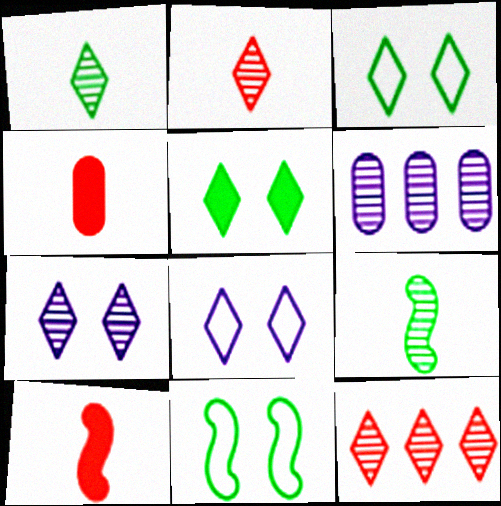[[1, 7, 12], 
[3, 6, 10]]